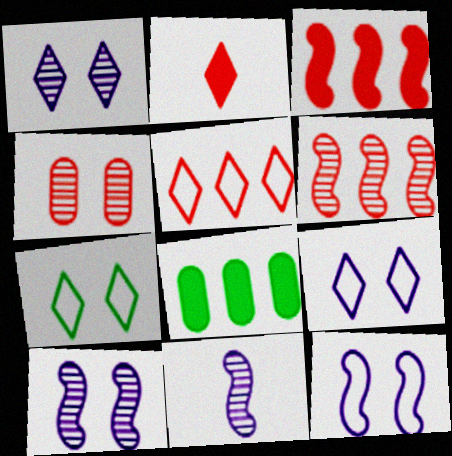[]